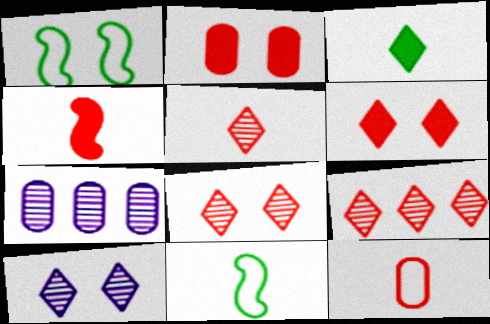[[1, 2, 10], 
[4, 5, 12], 
[5, 8, 9], 
[6, 7, 11]]